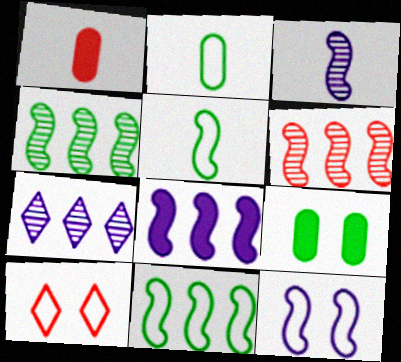[[1, 6, 10], 
[3, 8, 12], 
[6, 8, 11]]